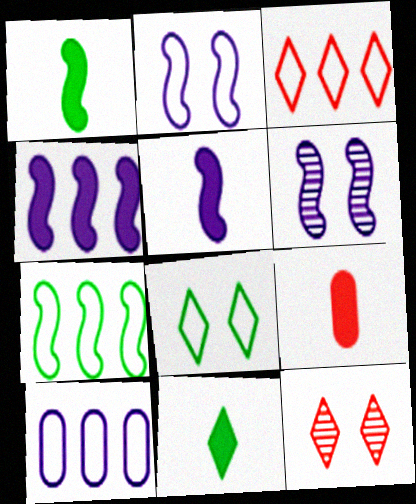[[1, 10, 12], 
[3, 7, 10], 
[5, 9, 11]]